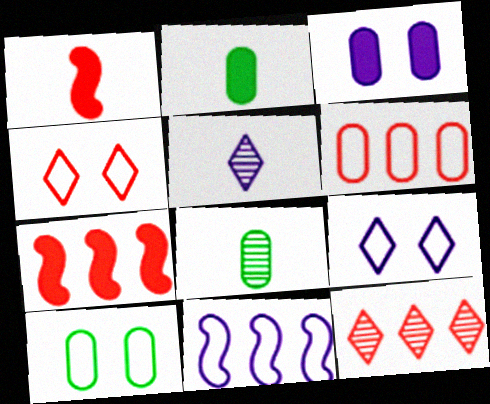[[3, 5, 11], 
[3, 6, 8], 
[5, 7, 10], 
[6, 7, 12], 
[7, 8, 9]]